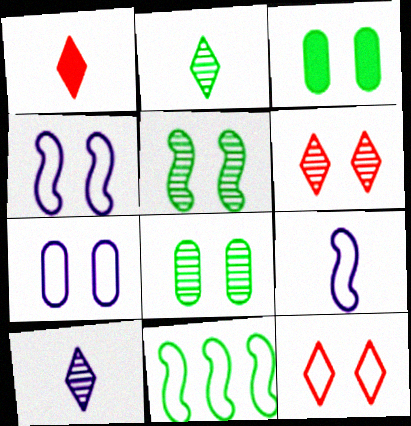[[2, 3, 11], 
[3, 4, 6]]